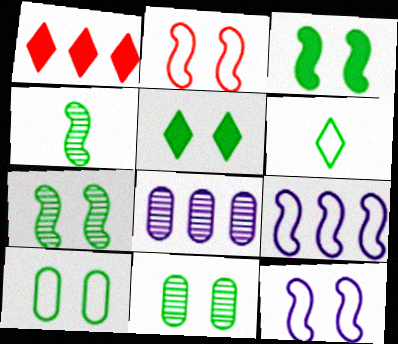[[5, 7, 10]]